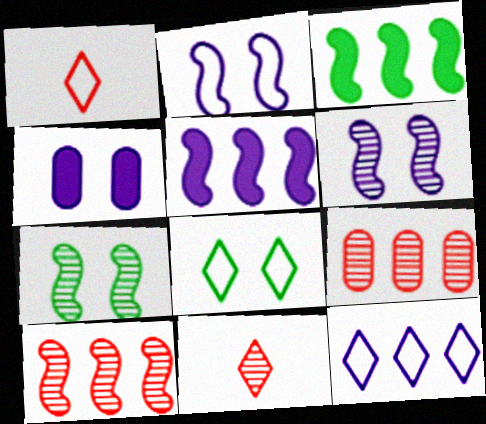[[1, 8, 12], 
[3, 9, 12]]